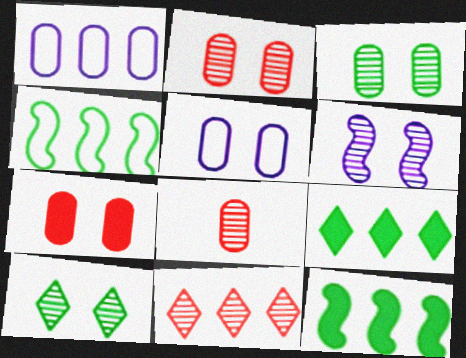[[1, 11, 12], 
[2, 6, 10], 
[3, 5, 7]]